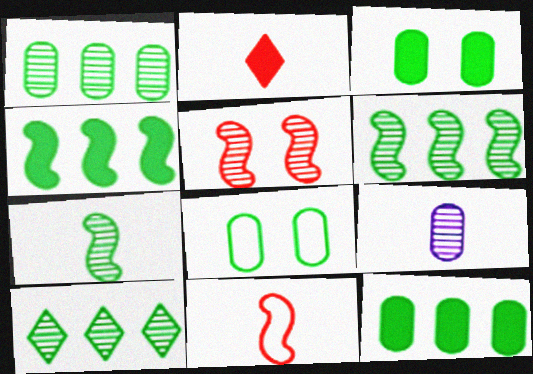[[1, 6, 10], 
[5, 9, 10]]